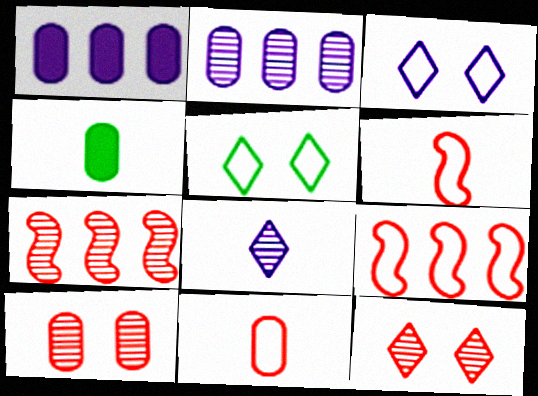[[3, 4, 7], 
[4, 6, 8]]